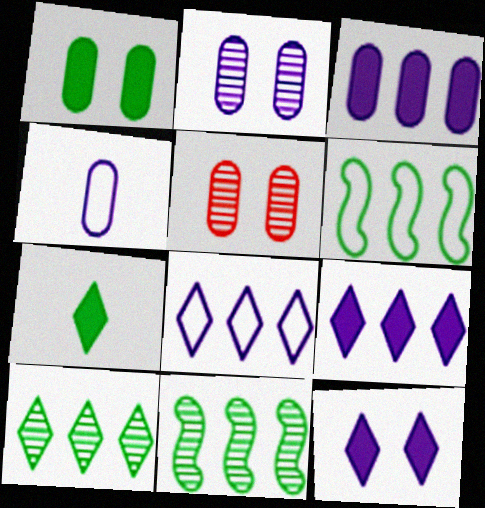[[2, 3, 4]]